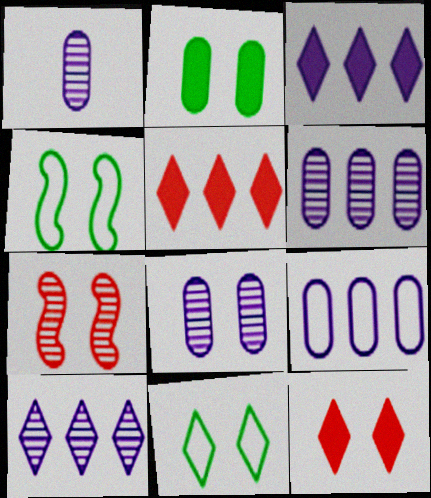[[1, 4, 5], 
[1, 6, 8], 
[4, 8, 12]]